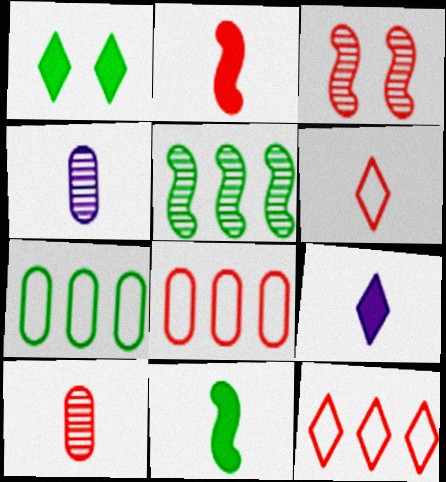[[2, 6, 10], 
[3, 7, 9], 
[4, 6, 11]]